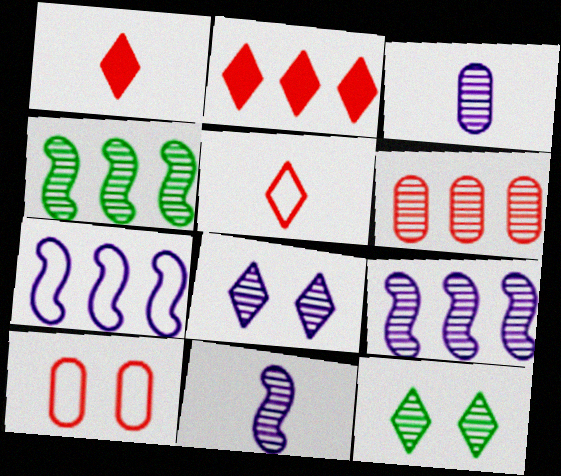[[3, 8, 9], 
[6, 11, 12]]